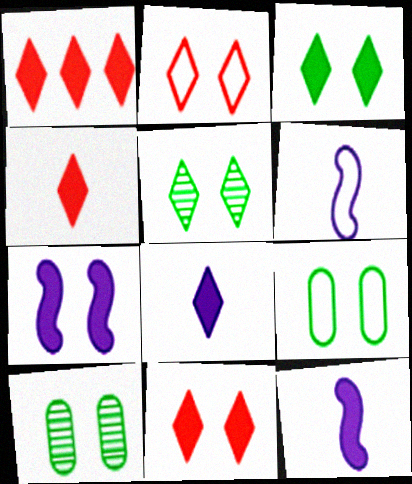[[1, 3, 8], 
[1, 4, 11], 
[1, 6, 10], 
[2, 7, 10]]